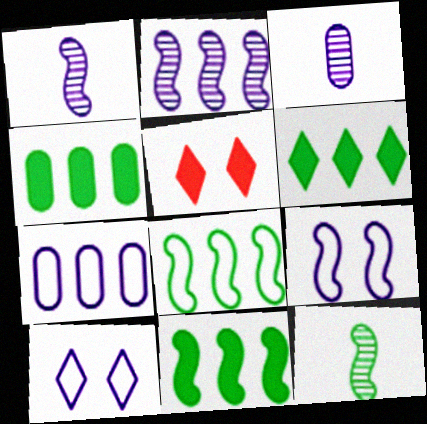[[3, 5, 8], 
[4, 6, 11], 
[5, 7, 12]]